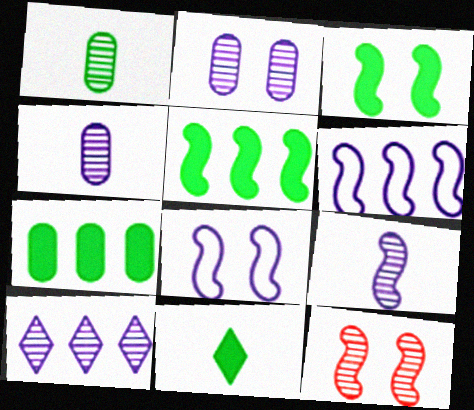[[1, 10, 12], 
[2, 9, 10], 
[3, 7, 11], 
[3, 8, 12]]